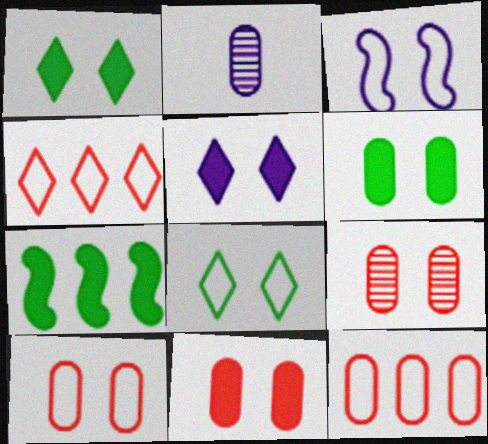[[1, 3, 9], 
[2, 6, 12], 
[3, 8, 10], 
[9, 10, 11]]